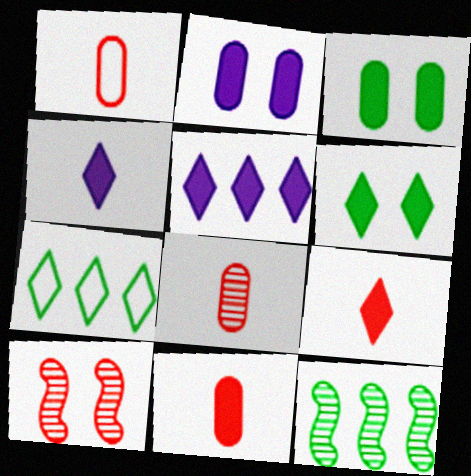[[1, 8, 11], 
[5, 6, 9]]